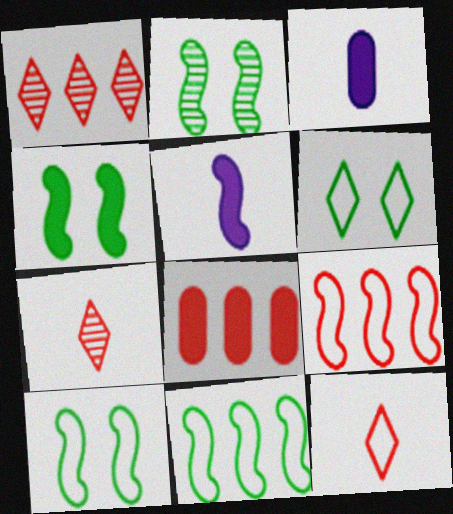[[1, 3, 10], 
[1, 8, 9], 
[2, 4, 10], 
[2, 5, 9]]